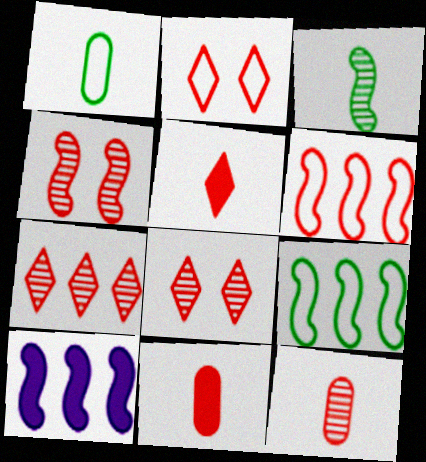[[1, 8, 10], 
[2, 5, 7], 
[4, 7, 12], 
[6, 8, 11]]